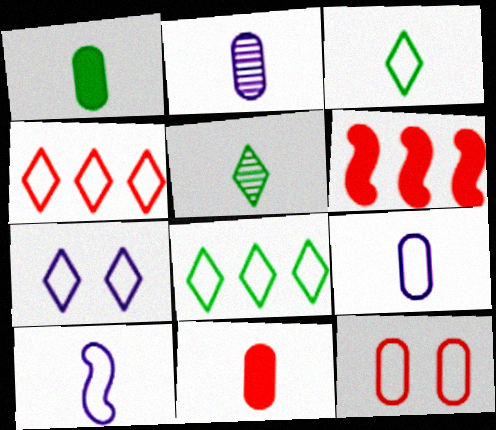[[3, 4, 7], 
[5, 10, 11], 
[8, 10, 12]]